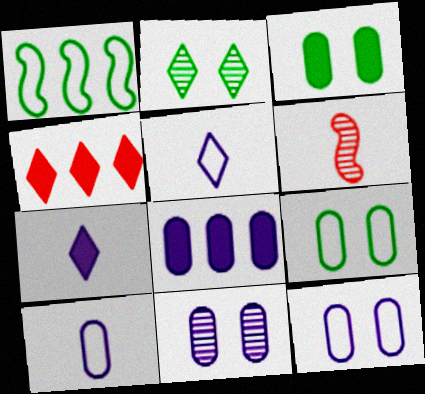[[2, 4, 5], 
[8, 10, 11]]